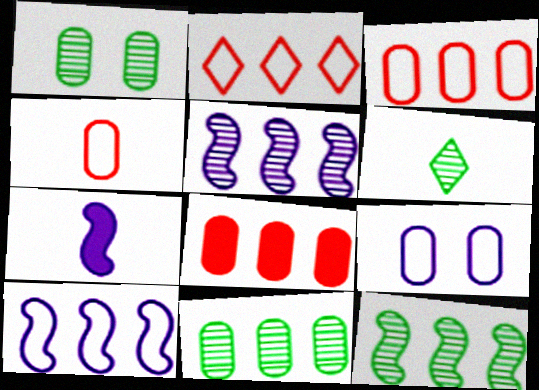[[1, 2, 7], 
[1, 6, 12], 
[4, 6, 7]]